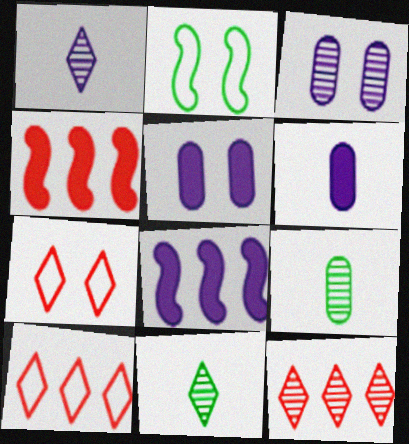[[2, 6, 12], 
[7, 8, 9]]